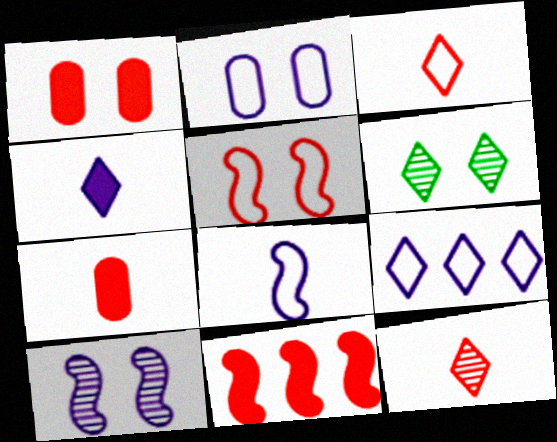[[2, 8, 9]]